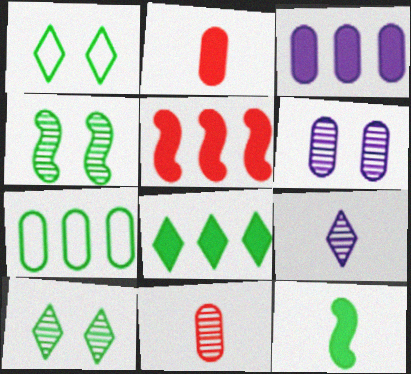[[2, 6, 7], 
[3, 5, 8], 
[7, 10, 12]]